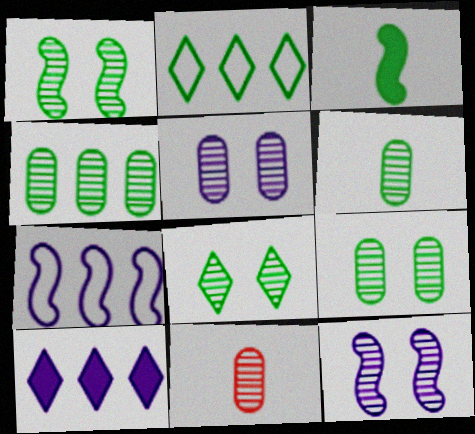[[1, 8, 9], 
[2, 3, 9], 
[4, 5, 11], 
[4, 6, 9]]